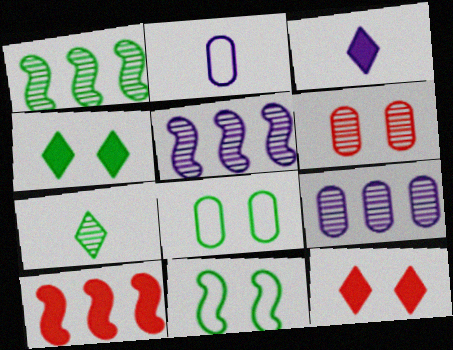[[1, 2, 12], 
[5, 6, 7]]